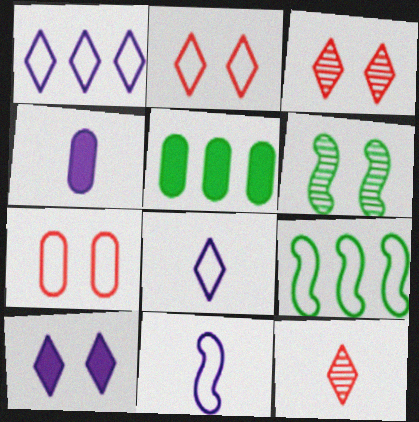[[3, 4, 9], 
[3, 5, 11], 
[6, 7, 10], 
[7, 8, 9]]